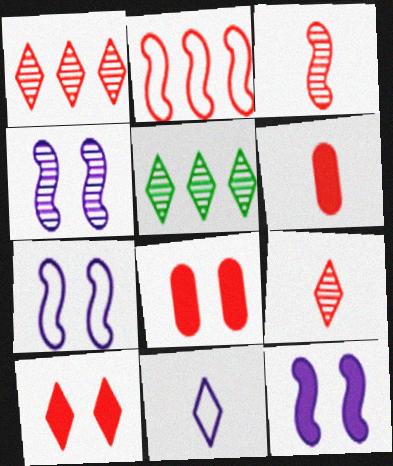[[2, 8, 9], 
[4, 7, 12], 
[5, 6, 7], 
[5, 10, 11]]